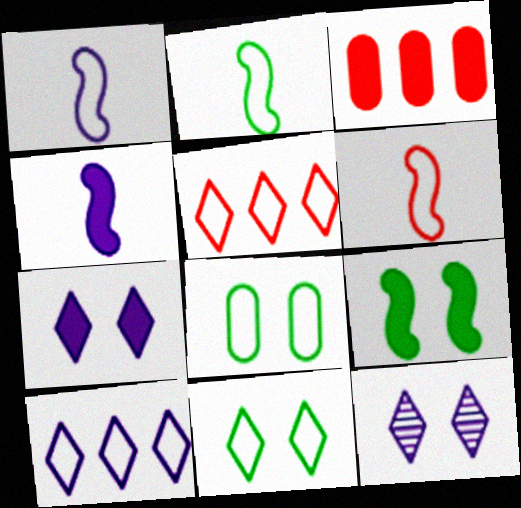[[1, 2, 6], 
[1, 5, 8], 
[2, 3, 12], 
[6, 8, 10]]